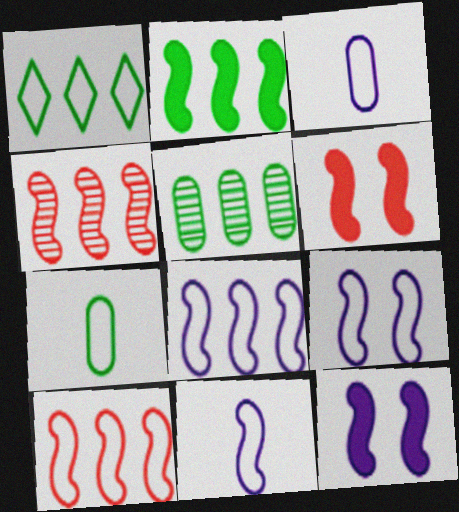[[1, 2, 5], 
[2, 4, 8], 
[8, 9, 11]]